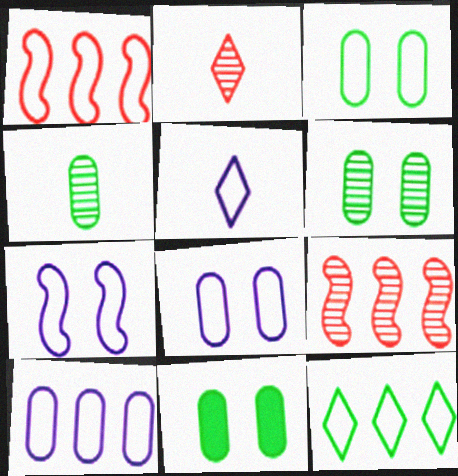[[1, 3, 5], 
[1, 10, 12], 
[3, 6, 11], 
[5, 7, 10], 
[5, 9, 11]]